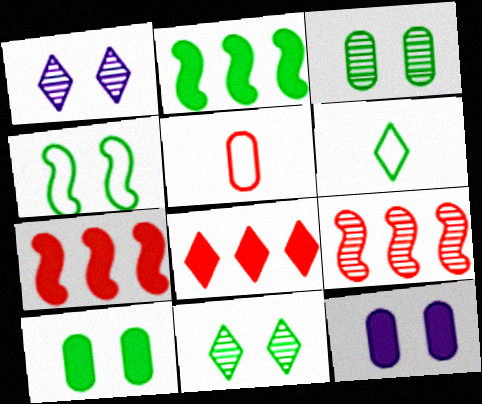[[1, 2, 5], 
[1, 6, 8], 
[2, 3, 6], 
[4, 10, 11], 
[6, 9, 12]]